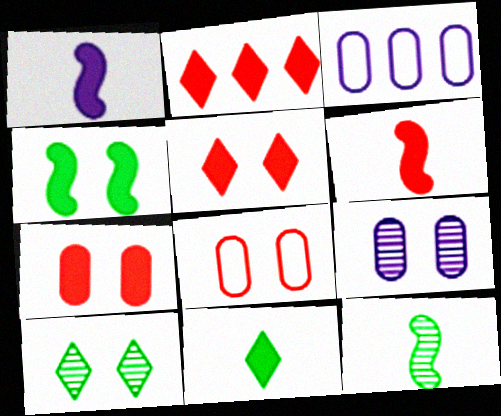[[2, 6, 7], 
[3, 5, 12], 
[3, 6, 10]]